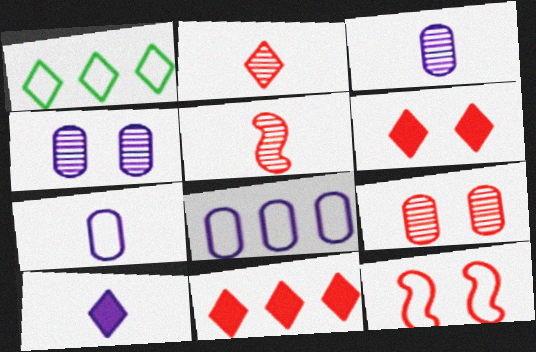[[1, 7, 12], 
[6, 9, 12]]